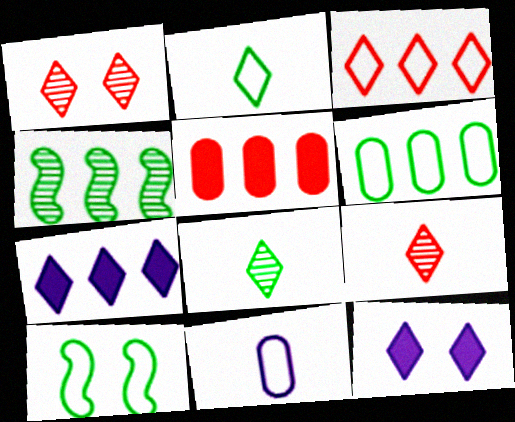[[1, 2, 7], 
[2, 6, 10], 
[3, 8, 12], 
[3, 10, 11]]